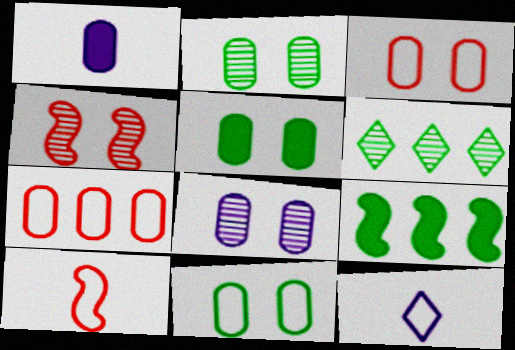[[1, 2, 7], 
[2, 5, 11], 
[3, 5, 8]]